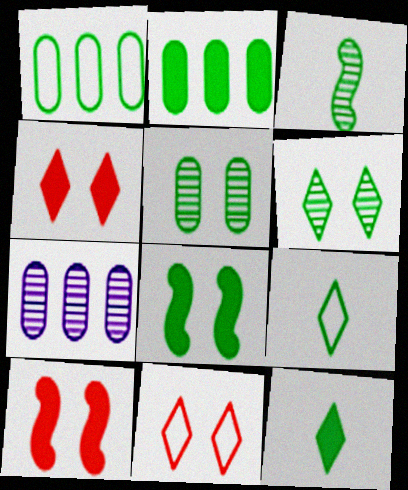[[2, 8, 12], 
[7, 9, 10]]